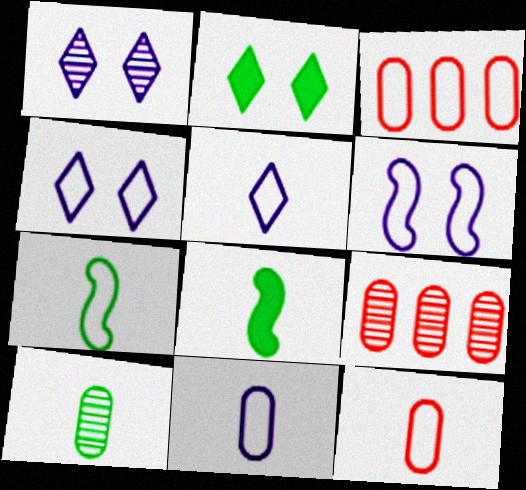[[1, 3, 8], 
[3, 4, 7], 
[4, 8, 9], 
[5, 7, 12]]